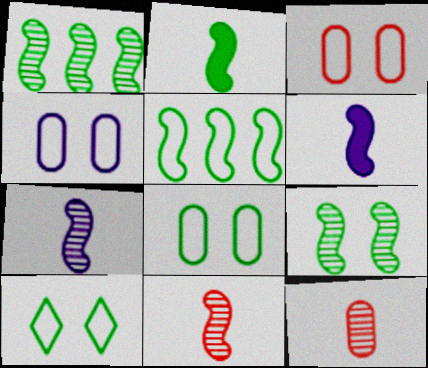[[2, 5, 9], 
[3, 4, 8]]